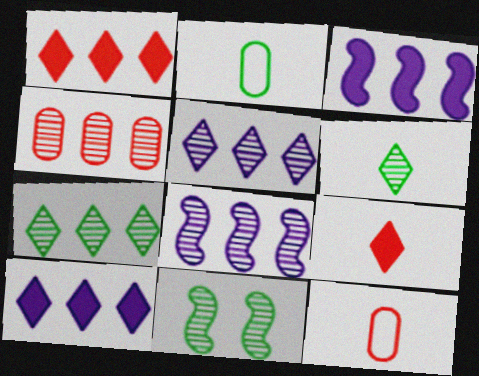[[4, 7, 8], 
[10, 11, 12]]